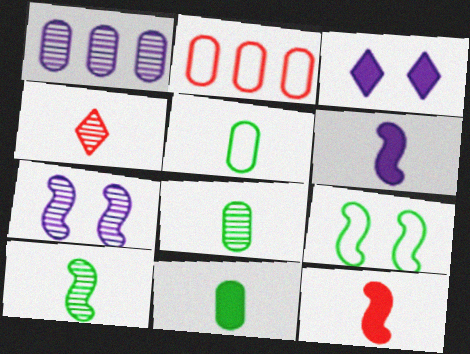[[2, 3, 10], 
[4, 5, 6], 
[5, 8, 11]]